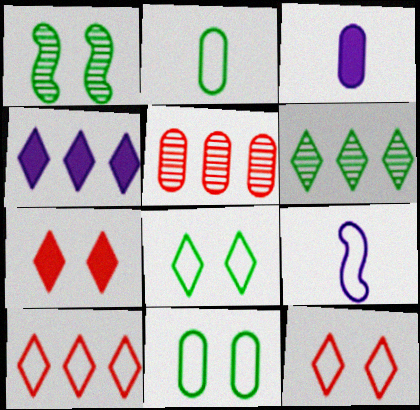[[1, 3, 10], 
[3, 5, 11], 
[4, 6, 10], 
[9, 10, 11]]